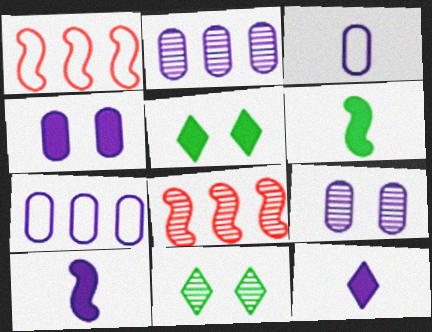[[2, 3, 4], 
[3, 5, 8]]